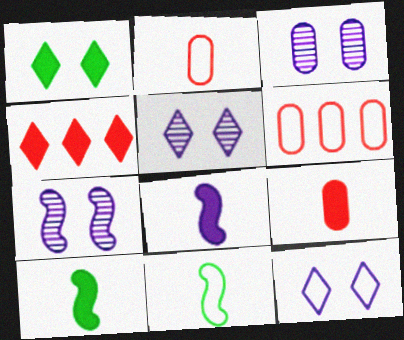[[3, 4, 11], 
[3, 5, 7], 
[5, 6, 10], 
[6, 11, 12]]